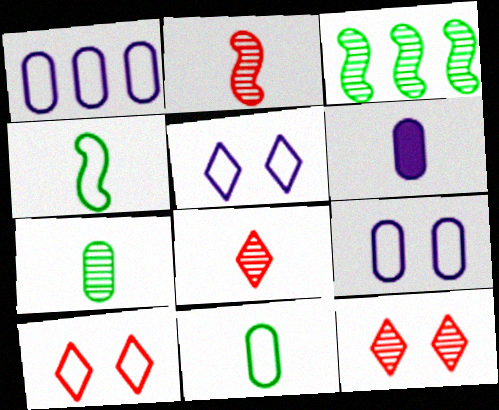[[1, 4, 10], 
[3, 6, 10], 
[4, 6, 8]]